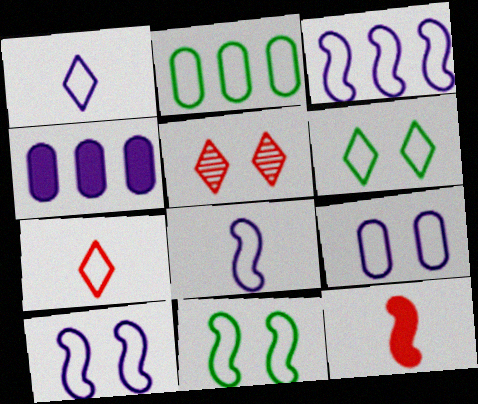[[1, 3, 9], 
[2, 7, 10], 
[3, 8, 10]]